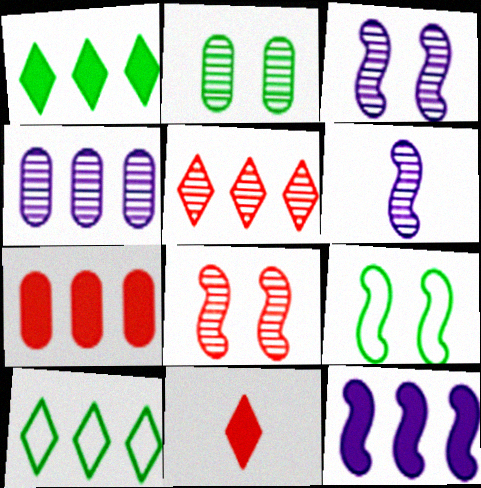[[1, 7, 12], 
[2, 5, 6], 
[4, 9, 11]]